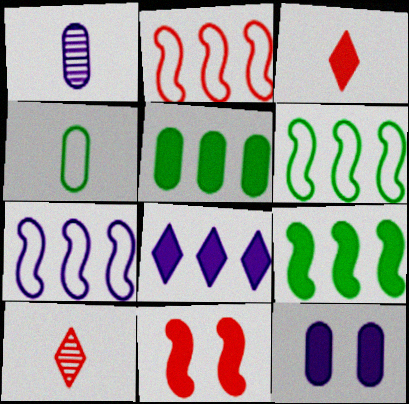[[2, 6, 7], 
[3, 9, 12], 
[6, 10, 12]]